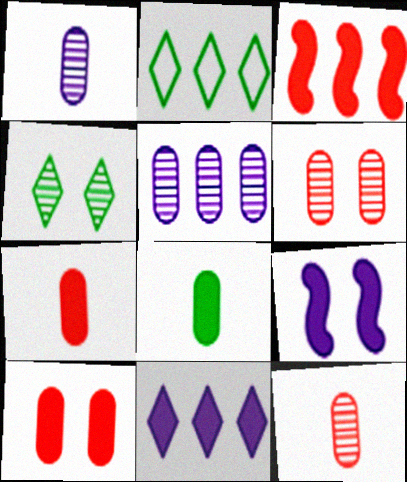[[2, 3, 5], 
[2, 9, 12]]